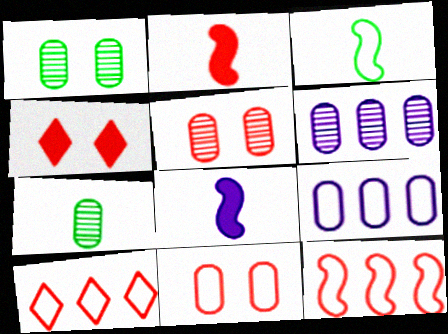[[1, 8, 10], 
[2, 5, 10], 
[3, 4, 6], 
[5, 6, 7]]